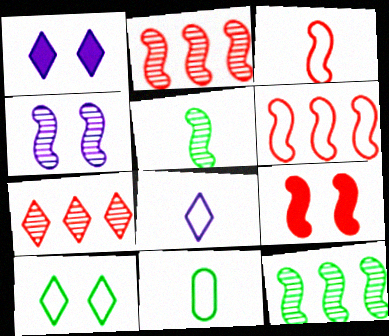[[1, 2, 11], 
[2, 3, 9], 
[2, 4, 5], 
[3, 8, 11]]